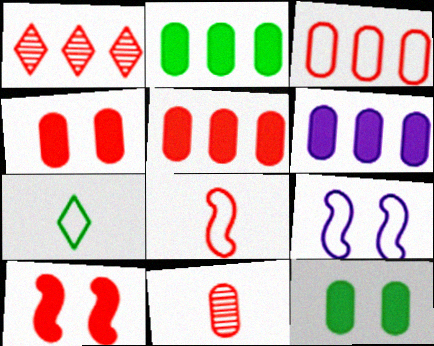[[1, 4, 8], 
[2, 5, 6], 
[3, 4, 11], 
[3, 7, 9]]